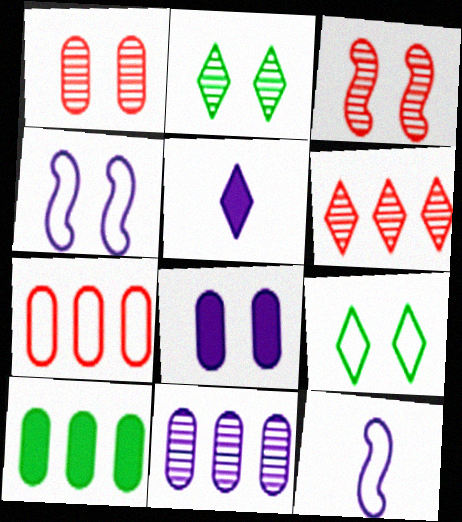[[3, 8, 9], 
[4, 5, 11], 
[5, 6, 9], 
[7, 9, 12], 
[7, 10, 11]]